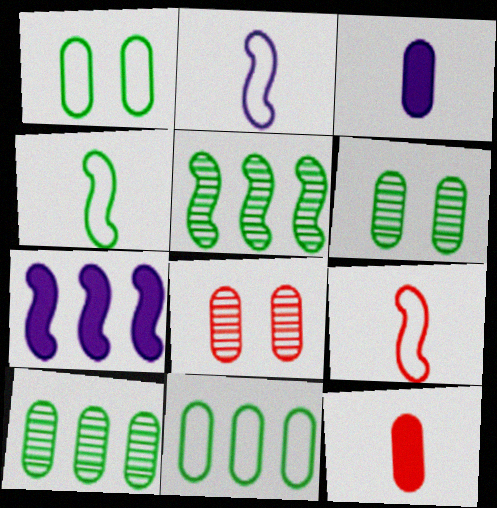[[2, 4, 9], 
[3, 8, 11]]